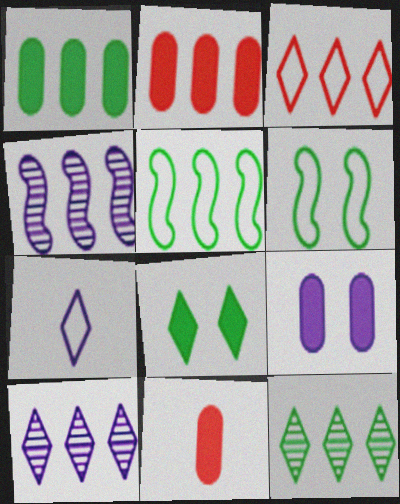[[1, 3, 4], 
[1, 5, 12], 
[1, 9, 11], 
[2, 5, 10], 
[4, 7, 9], 
[6, 10, 11]]